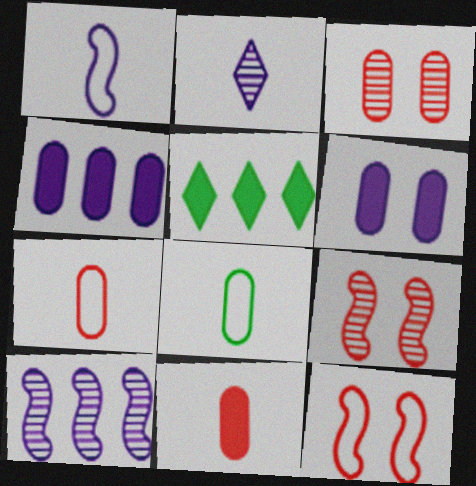[[1, 3, 5], 
[3, 4, 8]]